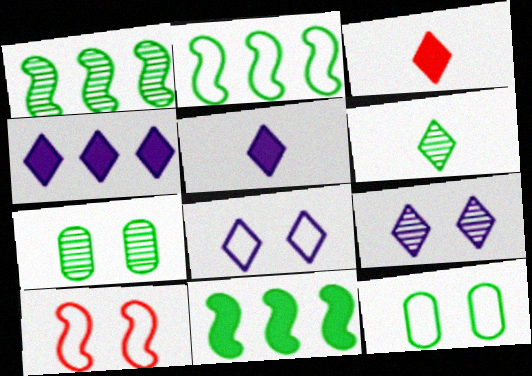[[1, 2, 11], 
[1, 6, 7], 
[6, 11, 12], 
[8, 10, 12]]